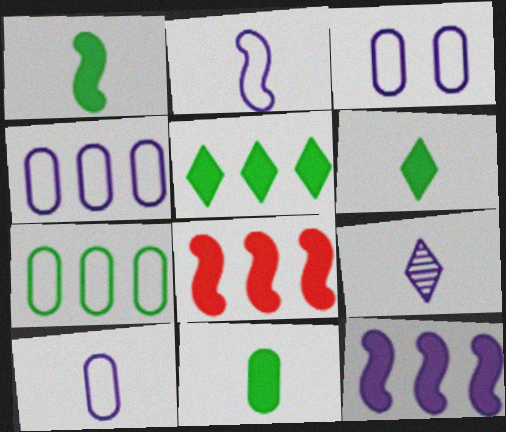[[1, 6, 11], 
[3, 4, 10], 
[3, 9, 12]]